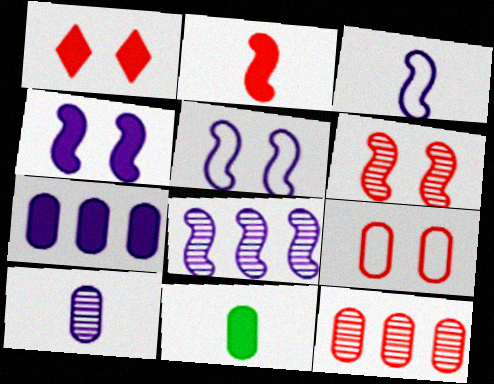[[1, 6, 9], 
[3, 4, 8]]